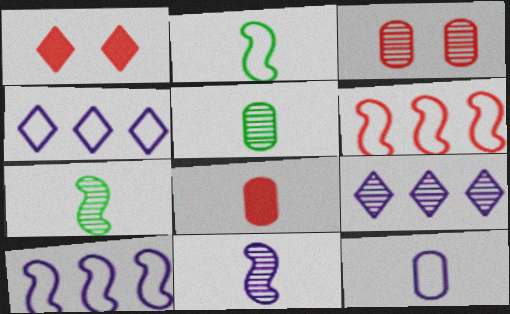[[1, 5, 10], 
[3, 7, 9], 
[5, 8, 12]]